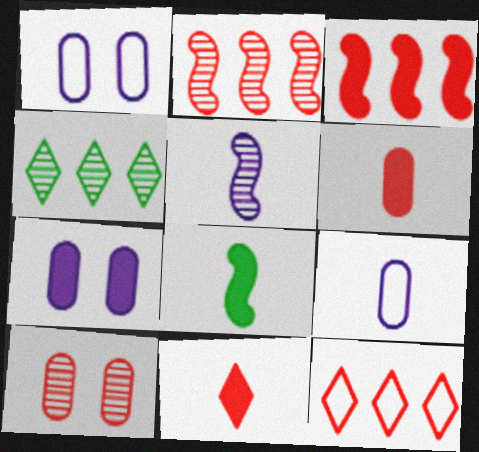[[4, 5, 10]]